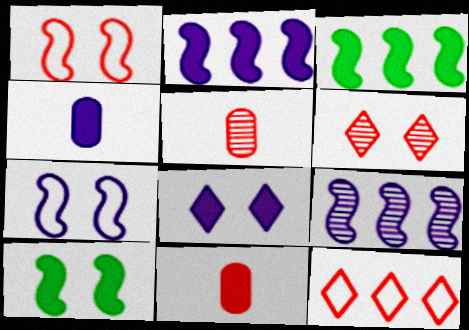[[2, 4, 8], 
[3, 8, 11]]